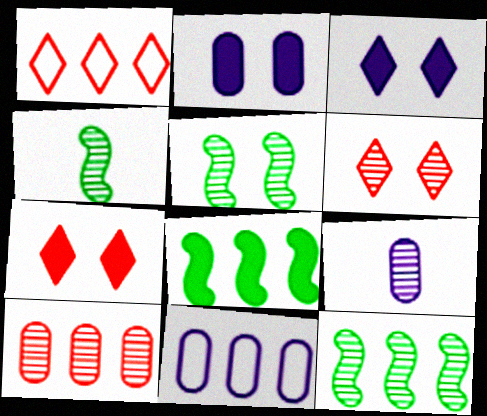[[1, 2, 4], 
[2, 9, 11], 
[4, 5, 12], 
[4, 7, 11], 
[6, 9, 12]]